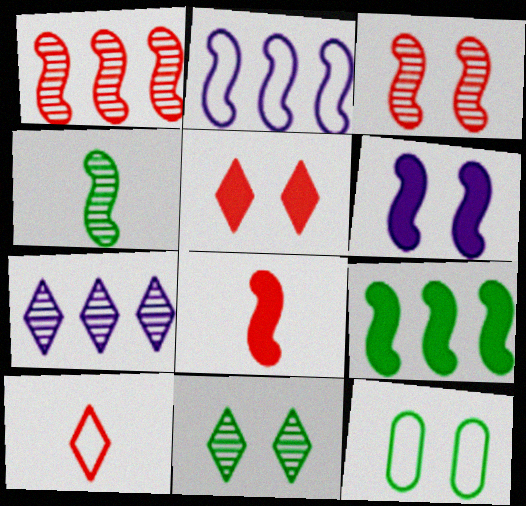[[1, 2, 9], 
[2, 10, 12], 
[6, 8, 9], 
[7, 8, 12]]